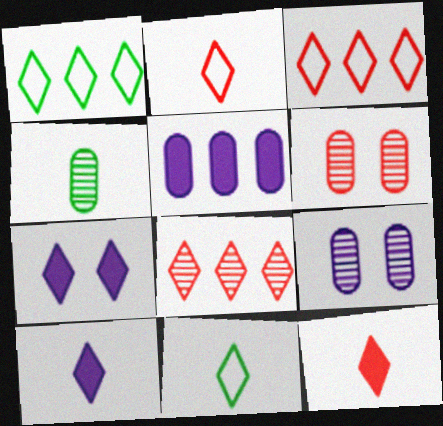[[7, 8, 11]]